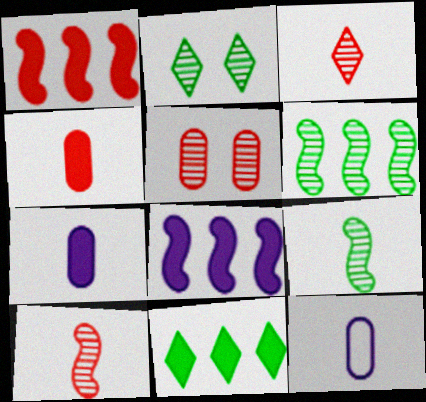[[1, 2, 12]]